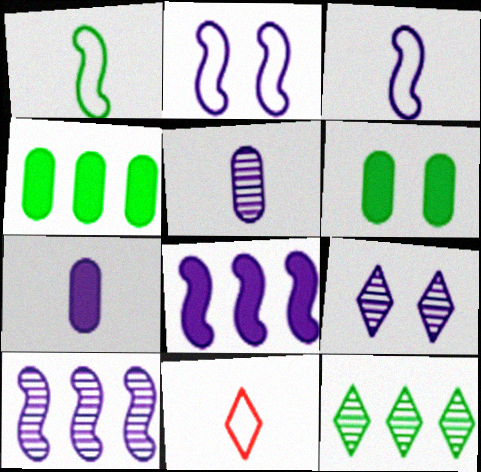[[1, 6, 12], 
[5, 9, 10], 
[6, 10, 11]]